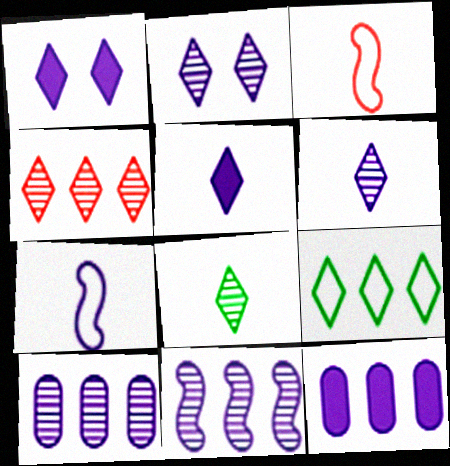[[1, 7, 10], 
[2, 4, 8], 
[2, 7, 12]]